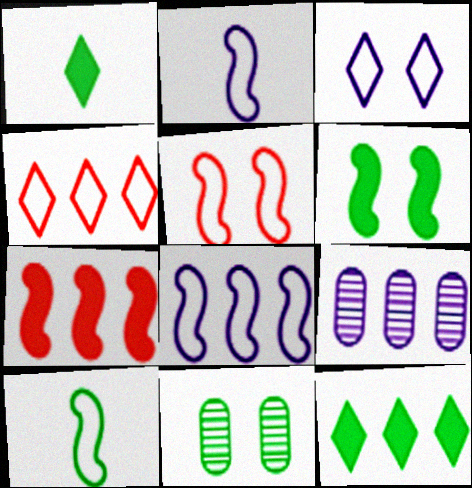[[1, 5, 9], 
[5, 8, 10], 
[10, 11, 12]]